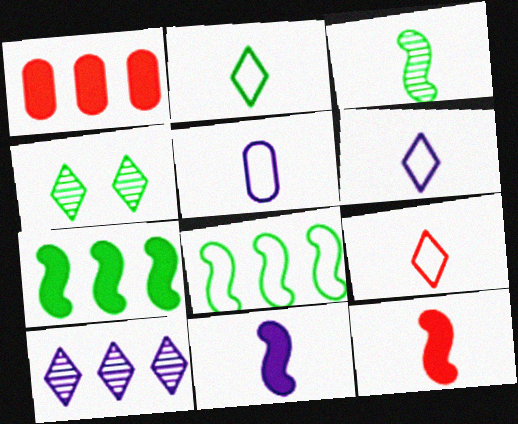[[1, 8, 10], 
[2, 6, 9]]